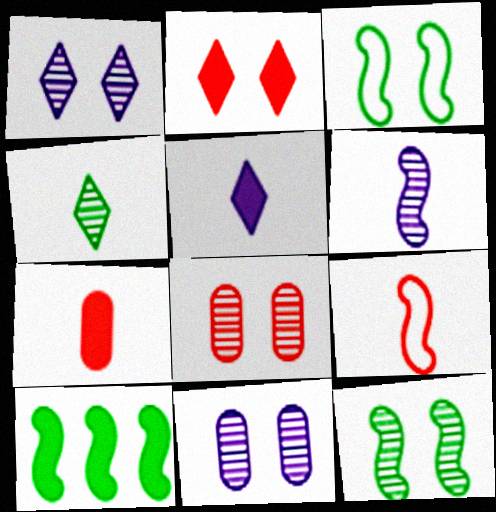[[1, 8, 12], 
[2, 3, 11]]